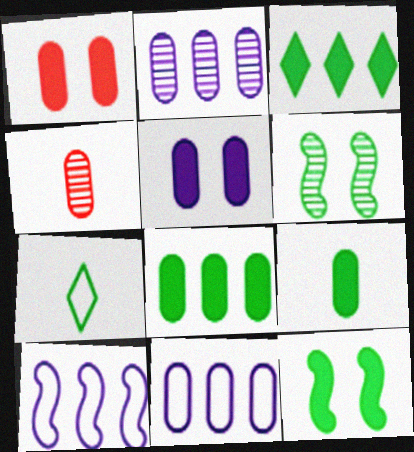[[3, 9, 12], 
[6, 7, 8]]